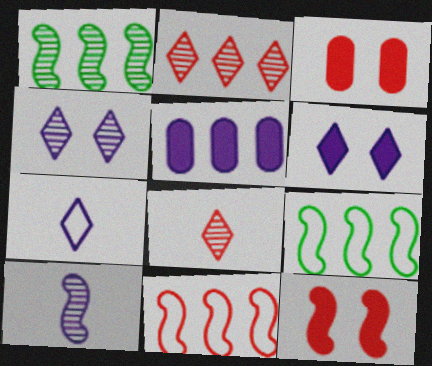[[1, 3, 7], 
[2, 5, 9], 
[3, 8, 11], 
[9, 10, 12]]